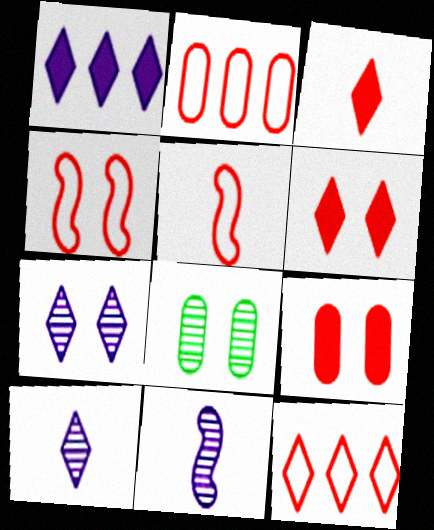[[1, 5, 8]]